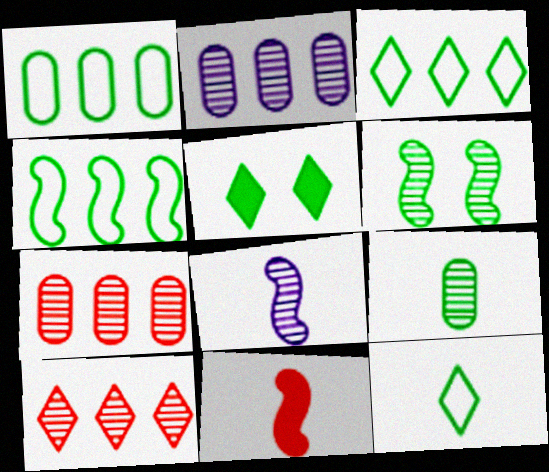[[1, 3, 4], 
[4, 5, 9]]